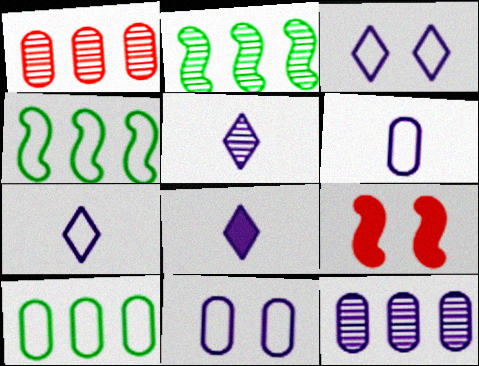[[5, 7, 8], 
[5, 9, 10]]